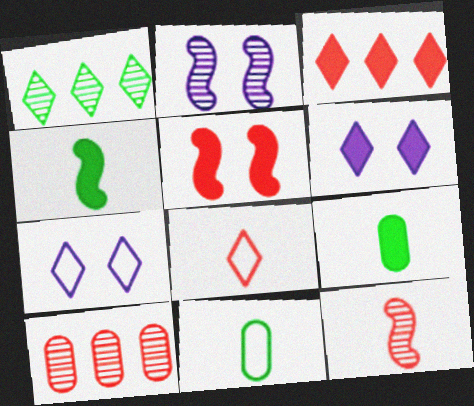[[1, 6, 8], 
[2, 3, 11], 
[4, 7, 10], 
[5, 8, 10]]